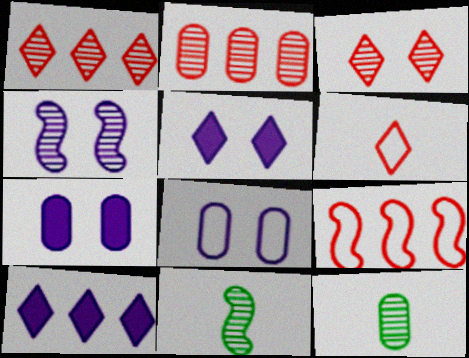[[1, 4, 12], 
[4, 5, 8], 
[5, 9, 12]]